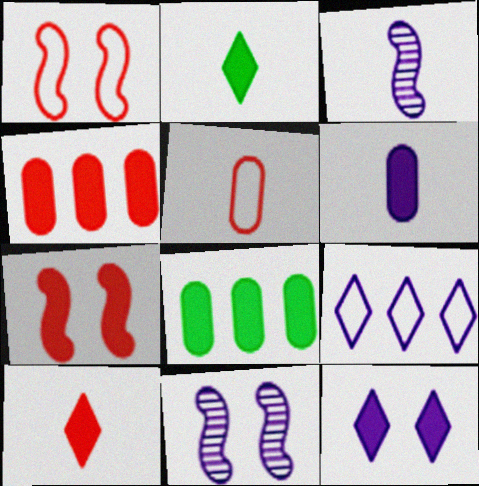[[2, 3, 5], 
[4, 7, 10], 
[6, 9, 11]]